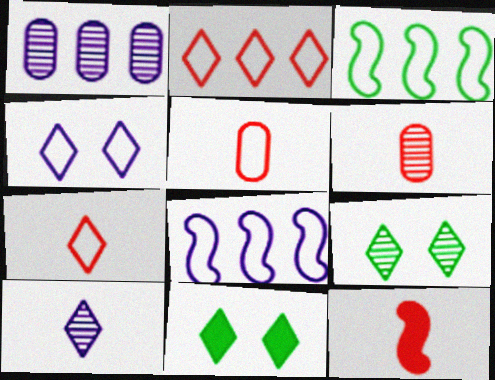[[2, 10, 11], 
[3, 4, 5], 
[6, 7, 12], 
[6, 8, 11]]